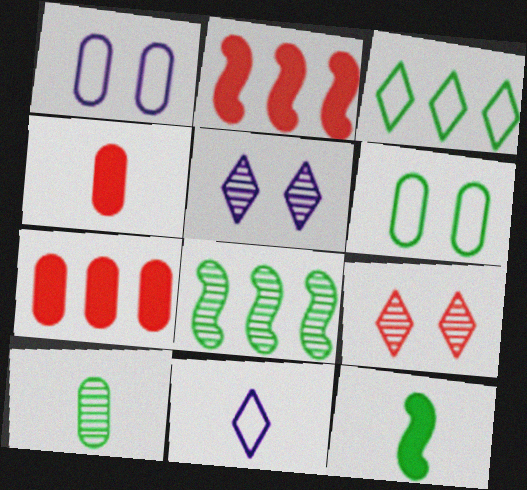[[1, 7, 10]]